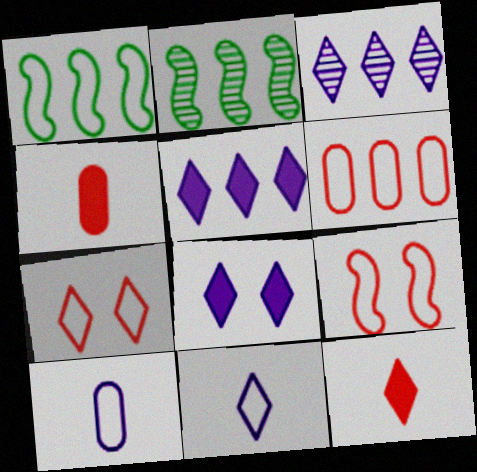[[1, 7, 10], 
[2, 5, 6], 
[3, 8, 11]]